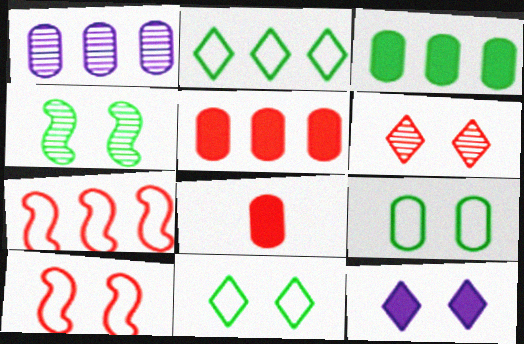[[1, 8, 9], 
[6, 7, 8], 
[6, 11, 12]]